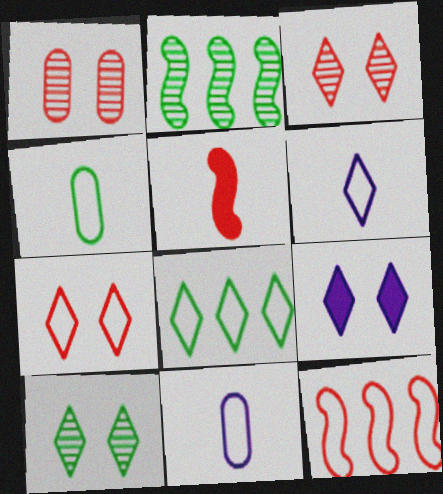[[6, 7, 8], 
[7, 9, 10]]